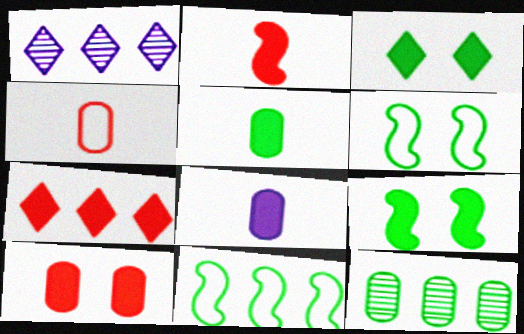[[1, 4, 9], 
[2, 7, 10], 
[7, 8, 9]]